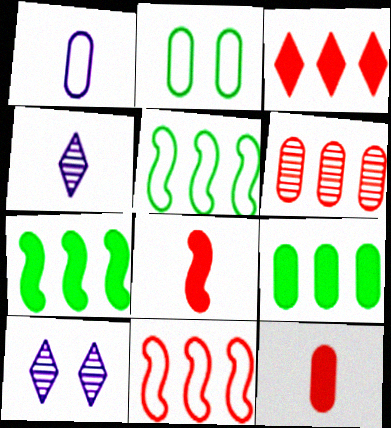[[3, 6, 11], 
[5, 10, 12]]